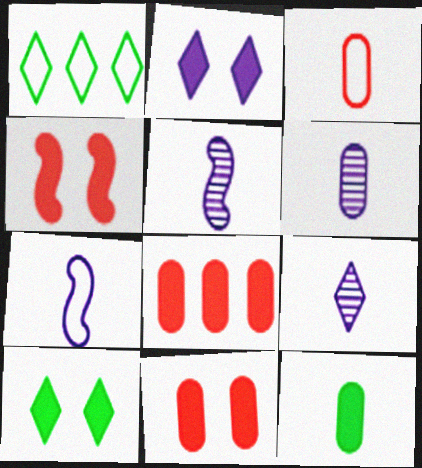[[1, 4, 6], 
[1, 5, 11], 
[3, 6, 12], 
[5, 6, 9]]